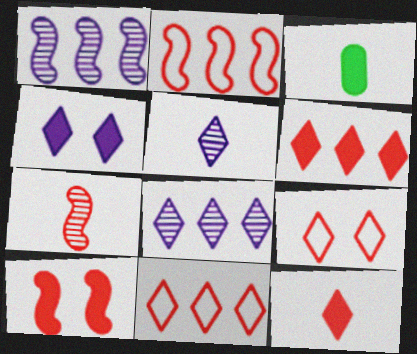[[1, 3, 9], 
[2, 7, 10]]